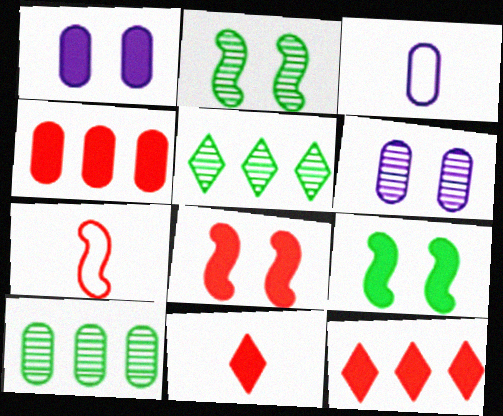[[1, 5, 7], 
[2, 3, 12], 
[3, 5, 8], 
[4, 8, 11]]